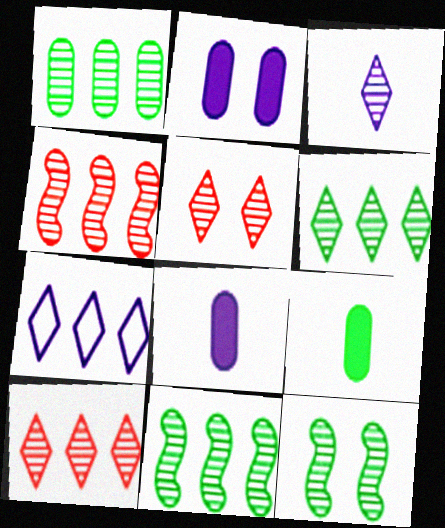[[1, 6, 11], 
[3, 5, 6]]